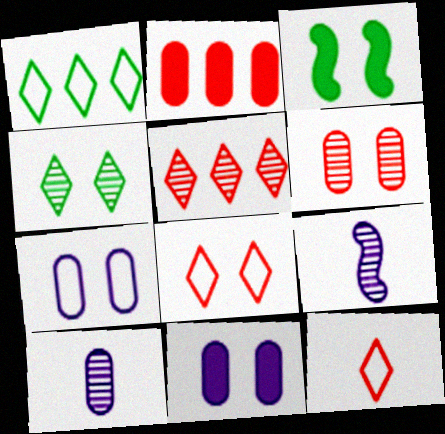[]